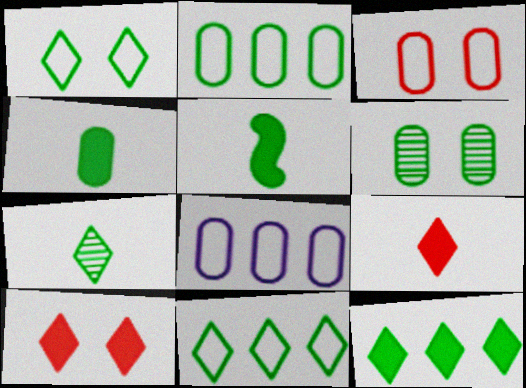[[1, 7, 12], 
[2, 4, 6], 
[5, 6, 11]]